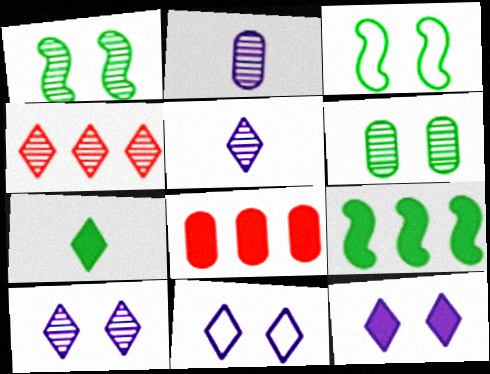[[1, 2, 4], 
[3, 5, 8], 
[4, 7, 11], 
[10, 11, 12]]